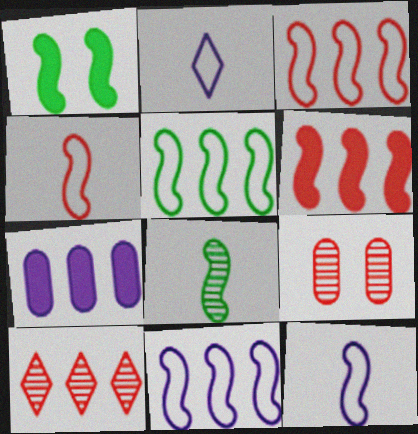[[1, 5, 8], 
[3, 5, 11], 
[5, 7, 10]]